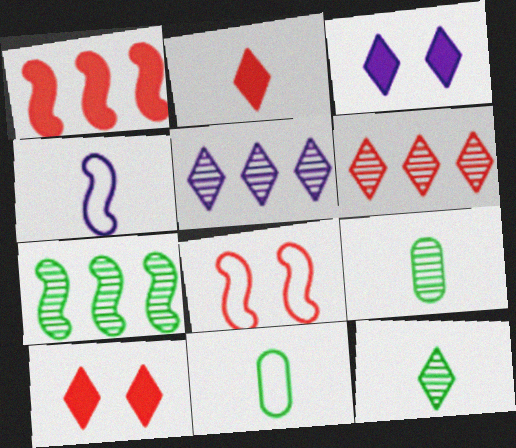[[2, 4, 9]]